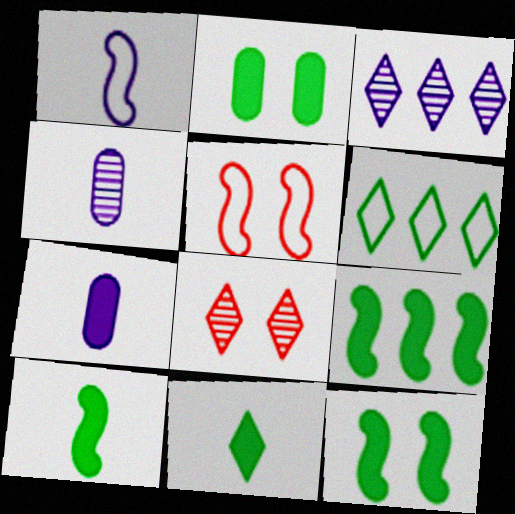[[2, 9, 11], 
[9, 10, 12]]